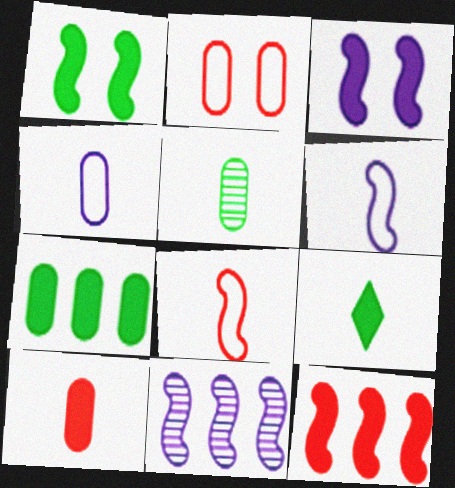[[1, 7, 9], 
[1, 8, 11], 
[2, 9, 11], 
[3, 6, 11], 
[4, 5, 10]]